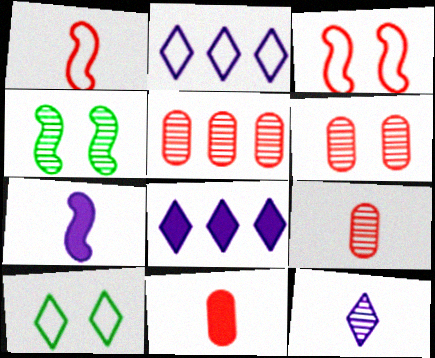[[2, 4, 11], 
[4, 5, 12], 
[5, 6, 9], 
[5, 7, 10]]